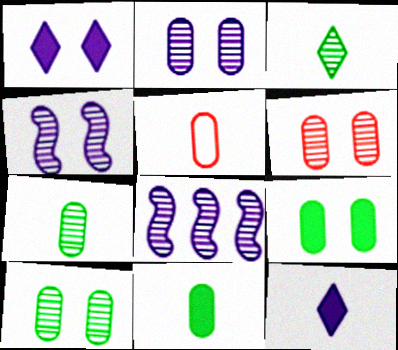[[2, 6, 10], 
[3, 6, 8]]